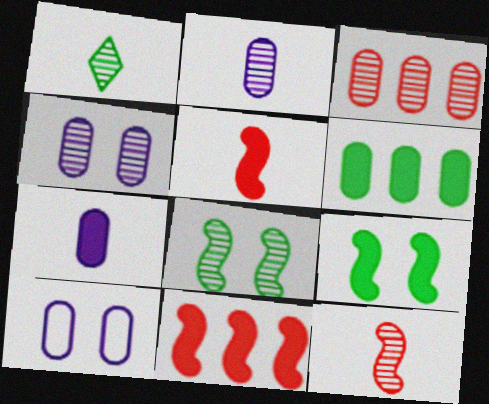[[1, 2, 12], 
[1, 10, 11]]